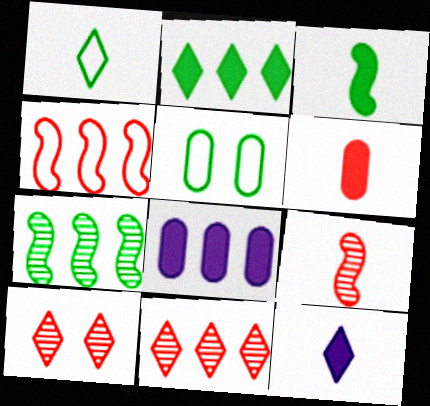[[3, 6, 12], 
[4, 6, 10]]